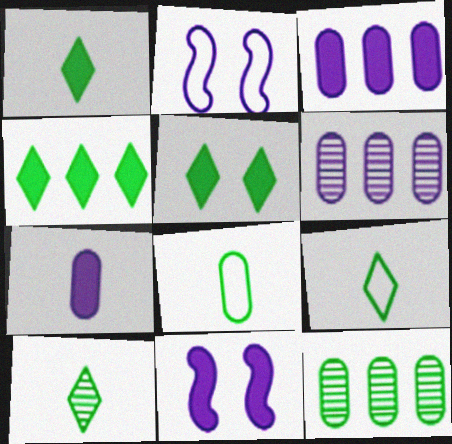[[1, 4, 5], 
[1, 9, 10]]